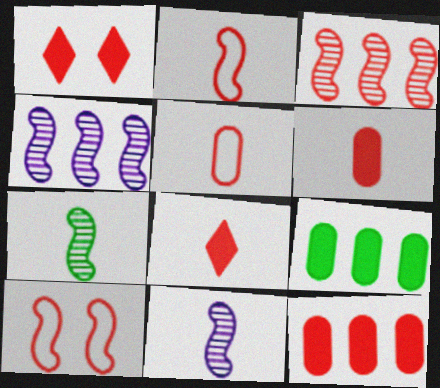[[1, 3, 5]]